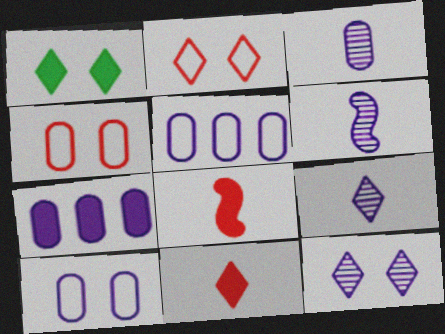[[1, 2, 12], 
[1, 7, 8], 
[3, 6, 9], 
[3, 7, 10]]